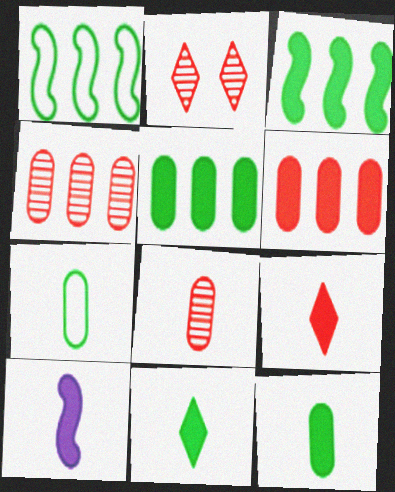[[9, 10, 12]]